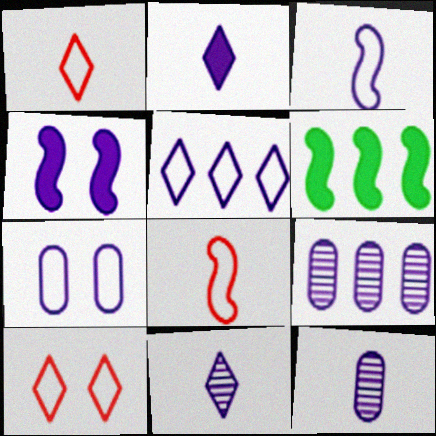[[2, 3, 12], 
[3, 5, 7], 
[4, 5, 12], 
[6, 10, 12]]